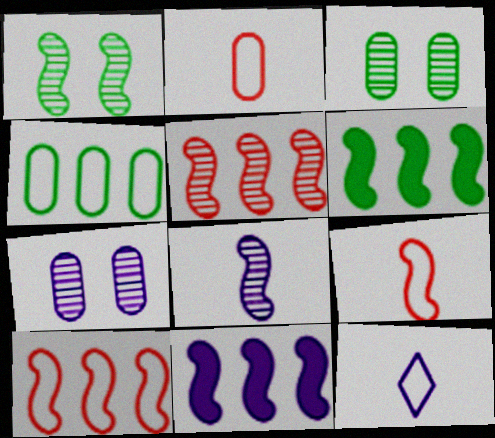[[1, 5, 8], 
[1, 9, 11], 
[7, 11, 12]]